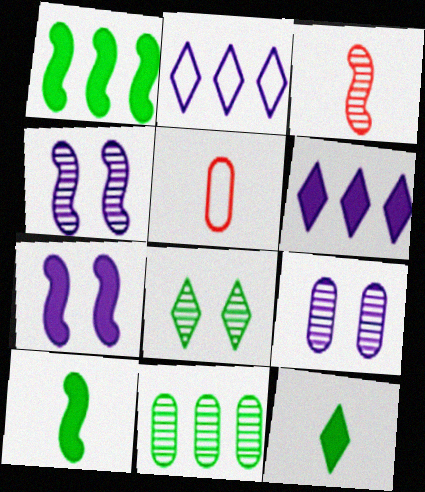[]